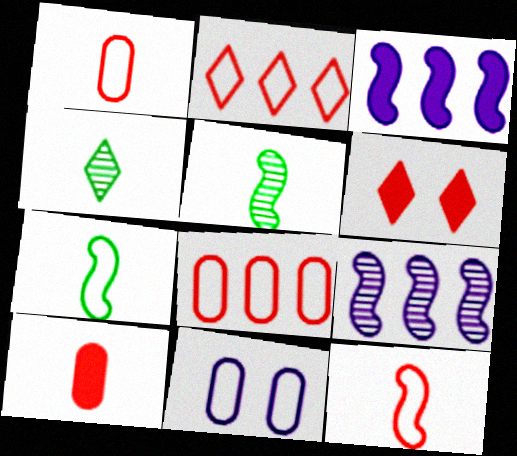[[2, 7, 11]]